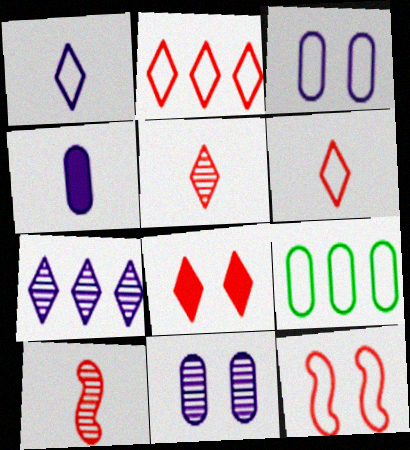[[1, 9, 12], 
[2, 5, 8]]